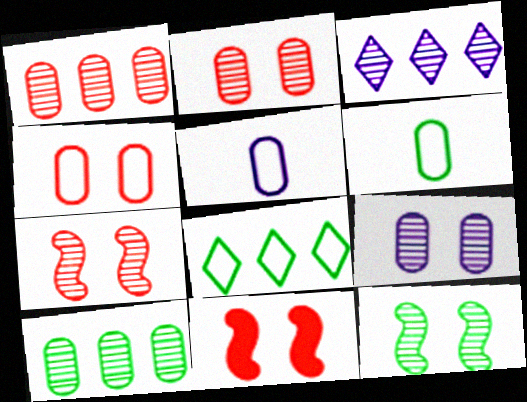[[3, 6, 11]]